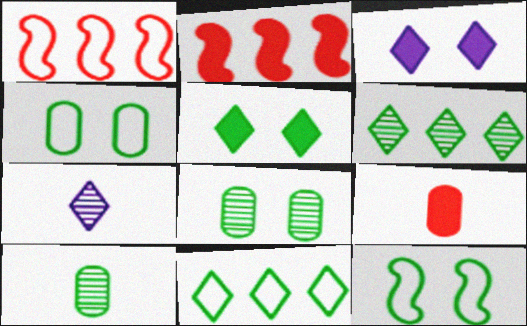[[1, 3, 10], 
[2, 4, 7], 
[5, 8, 12]]